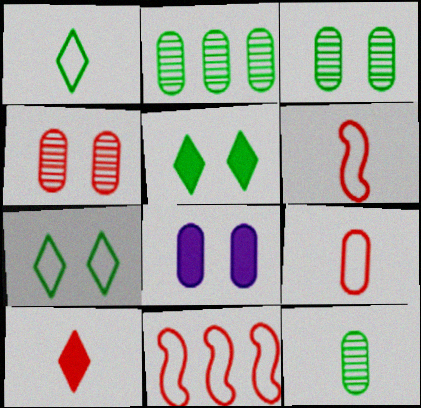[[2, 3, 12], 
[2, 8, 9], 
[4, 10, 11]]